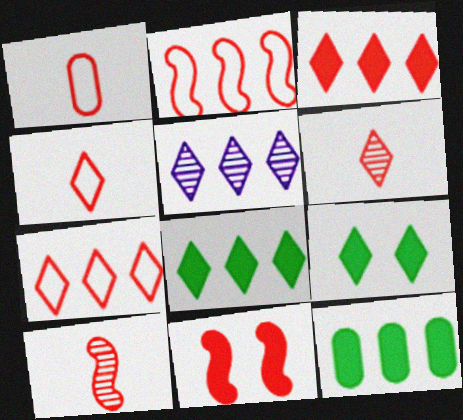[[2, 5, 12], 
[2, 10, 11], 
[4, 5, 9], 
[5, 7, 8]]